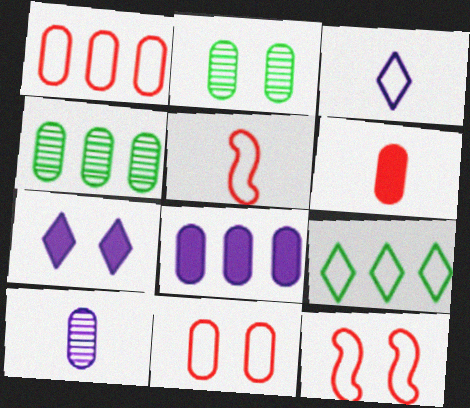[[1, 4, 8], 
[2, 7, 12], 
[4, 5, 7]]